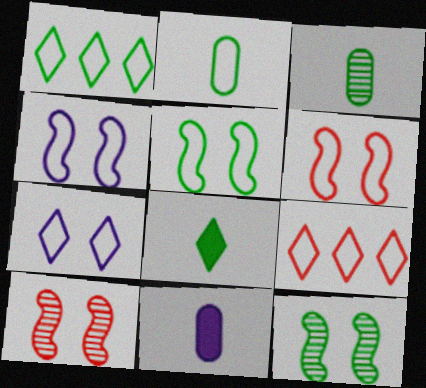[[1, 2, 5], 
[1, 10, 11], 
[2, 4, 9], 
[4, 5, 6], 
[9, 11, 12]]